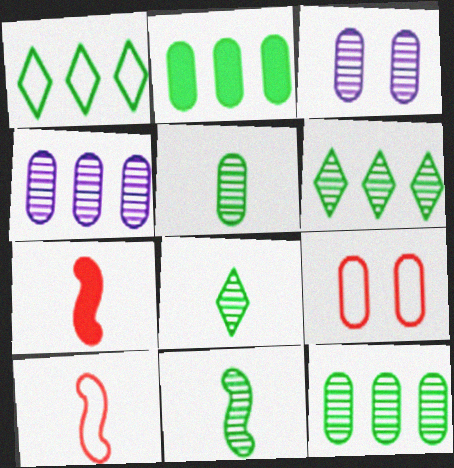[[1, 3, 7], 
[5, 8, 11]]